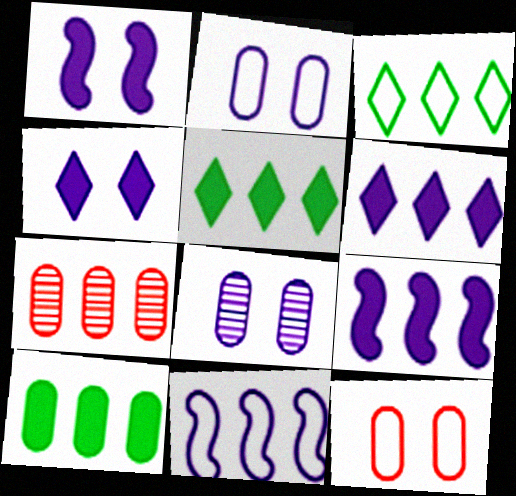[[3, 7, 9], 
[5, 7, 11]]